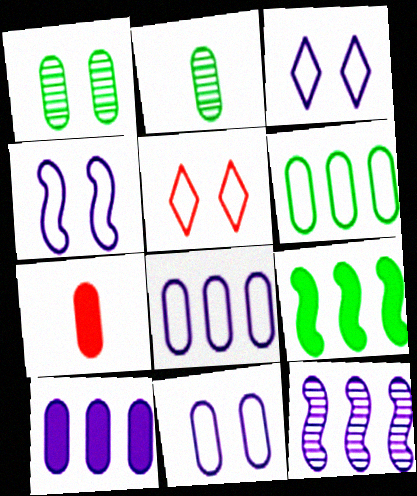[[1, 7, 8], 
[3, 4, 11]]